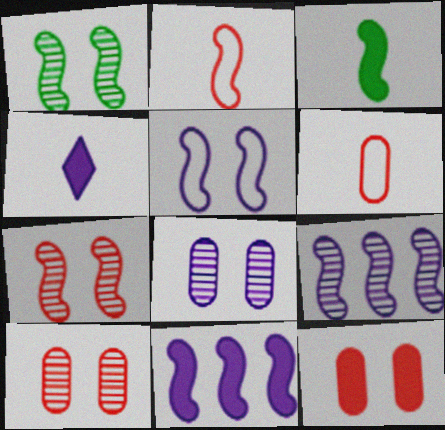[[1, 2, 11]]